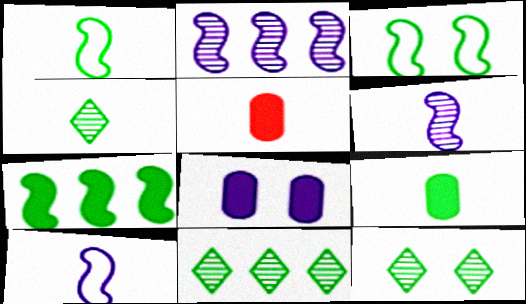[[1, 4, 9], 
[3, 9, 11], 
[4, 5, 10], 
[4, 11, 12]]